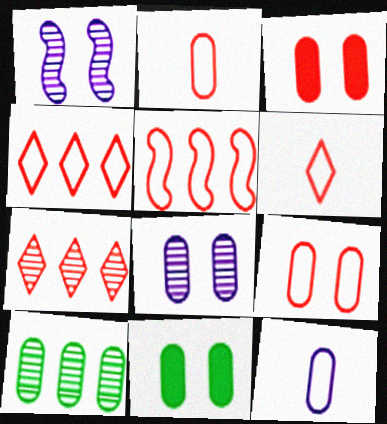[[3, 10, 12], 
[5, 6, 9], 
[8, 9, 11]]